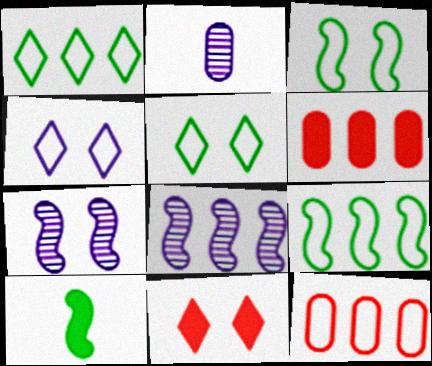[[1, 6, 8], 
[2, 9, 11]]